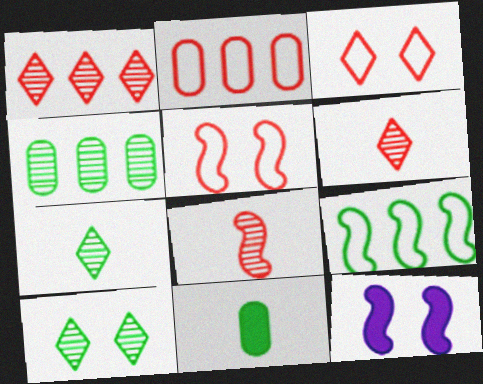[[2, 7, 12], 
[8, 9, 12], 
[9, 10, 11]]